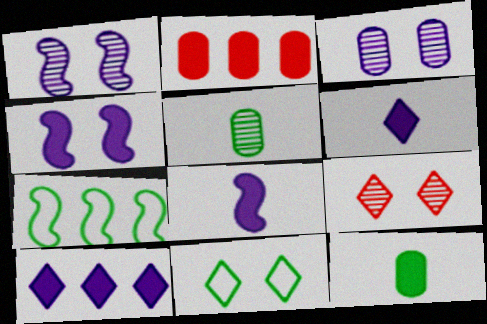[]